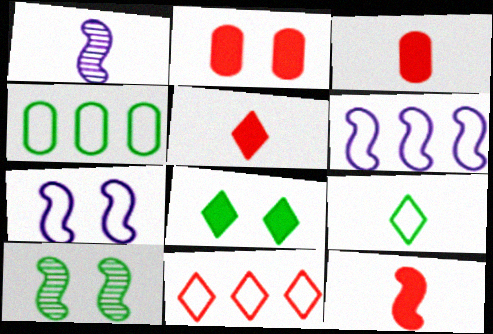[[1, 3, 9], 
[3, 5, 12], 
[4, 6, 11], 
[6, 10, 12]]